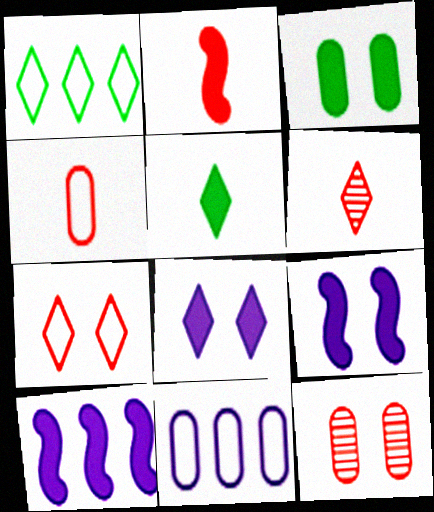[[1, 6, 8], 
[2, 4, 6]]